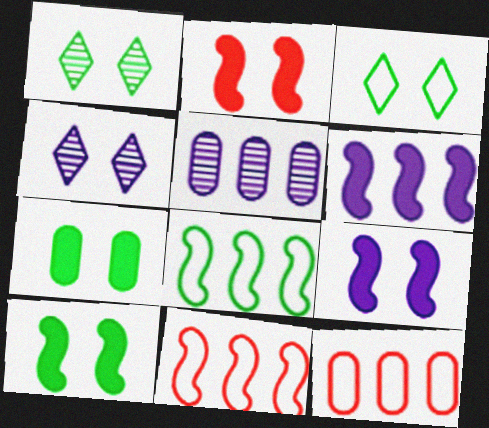[[2, 9, 10]]